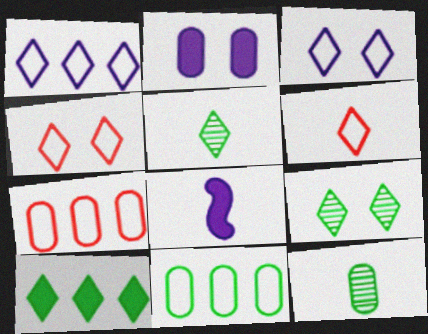[[2, 7, 12], 
[6, 8, 12], 
[7, 8, 9]]